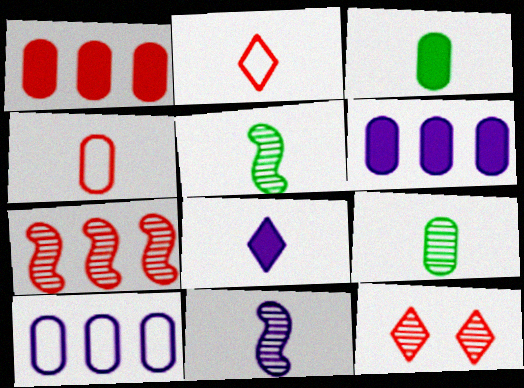[[2, 3, 11], 
[4, 5, 8]]